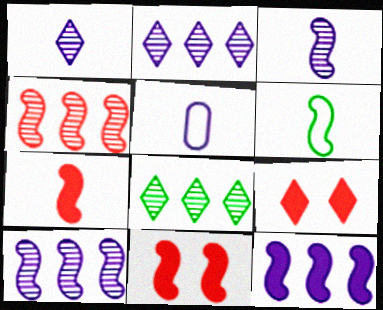[[3, 6, 7], 
[5, 8, 11], 
[6, 10, 11]]